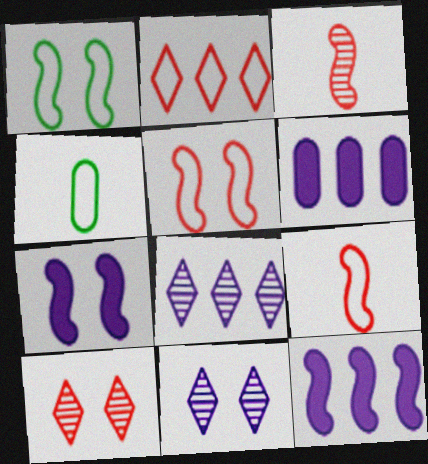[[1, 3, 12], 
[4, 10, 12]]